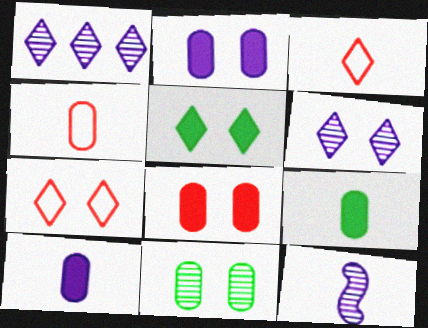[[1, 3, 5], 
[3, 9, 12], 
[5, 6, 7]]